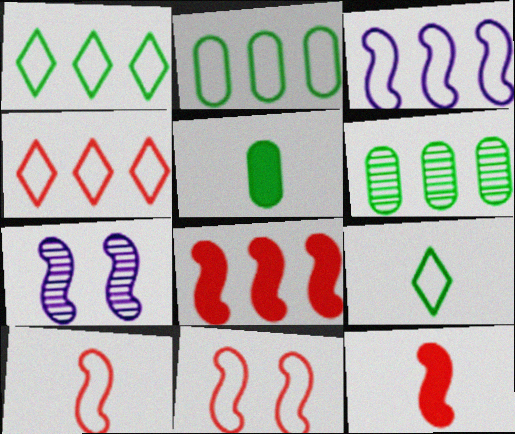[[2, 3, 4], 
[4, 5, 7]]